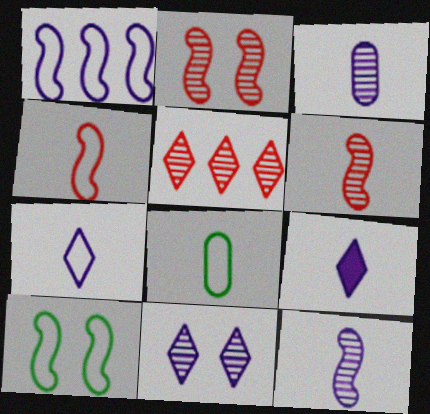[[1, 4, 10], 
[4, 7, 8], 
[6, 8, 9]]